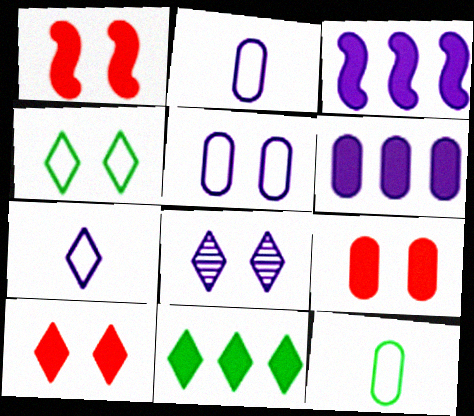[[1, 9, 10], 
[2, 3, 8], 
[4, 8, 10]]